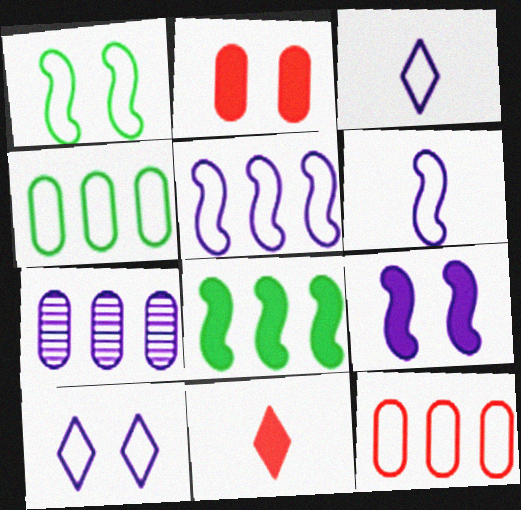[[1, 3, 12], 
[1, 7, 11], 
[3, 7, 9]]